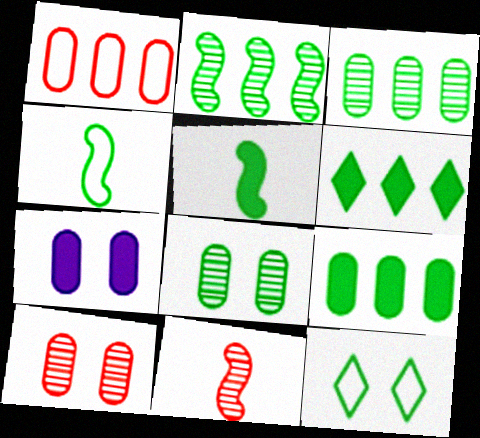[[3, 5, 12], 
[4, 6, 8]]